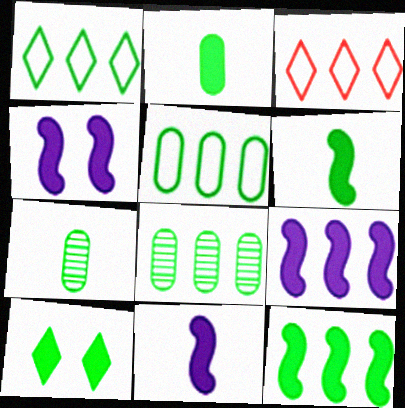[[1, 8, 12], 
[2, 10, 12], 
[3, 4, 7], 
[3, 8, 9], 
[4, 9, 11]]